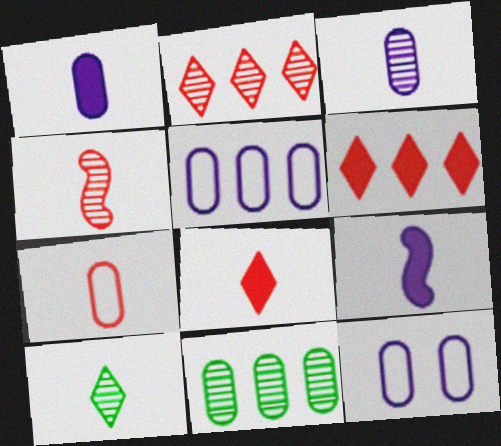[[3, 4, 10], 
[4, 7, 8], 
[7, 9, 10]]